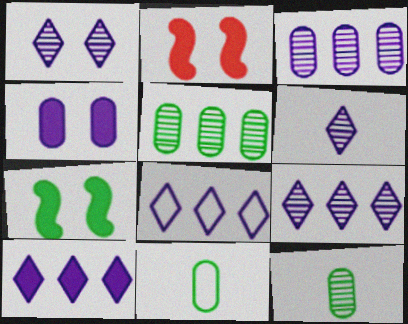[[1, 6, 9], 
[2, 8, 12], 
[2, 9, 11], 
[8, 9, 10]]